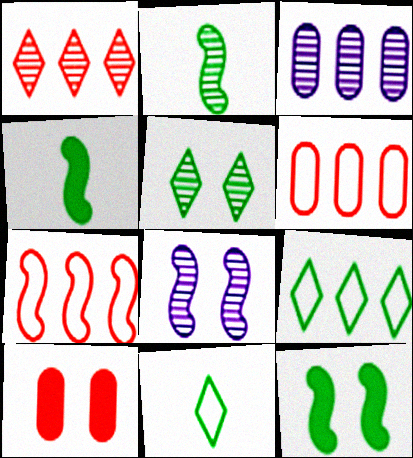[[4, 7, 8]]